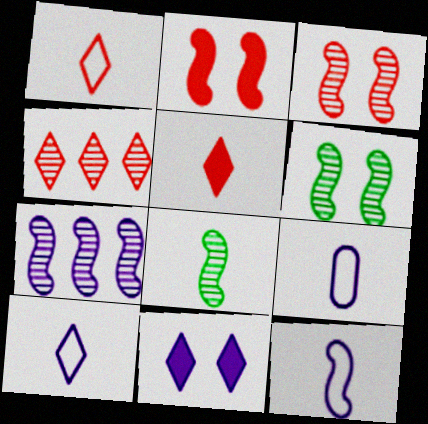[[3, 7, 8], 
[5, 8, 9], 
[7, 9, 11], 
[9, 10, 12]]